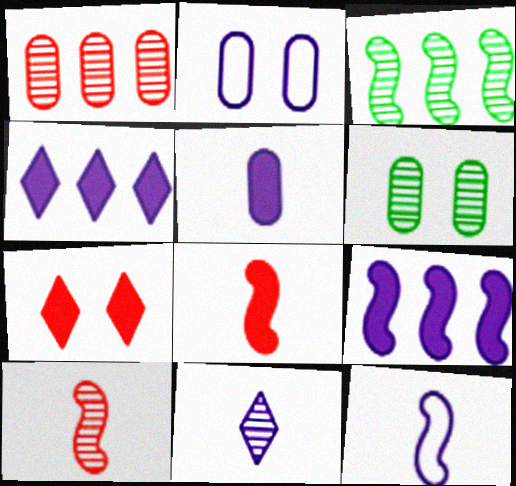[[2, 9, 11], 
[5, 11, 12]]